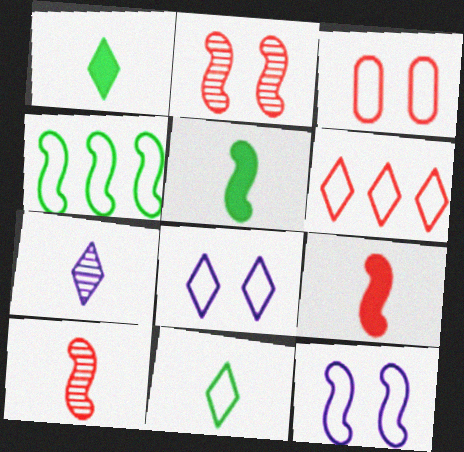[[6, 8, 11]]